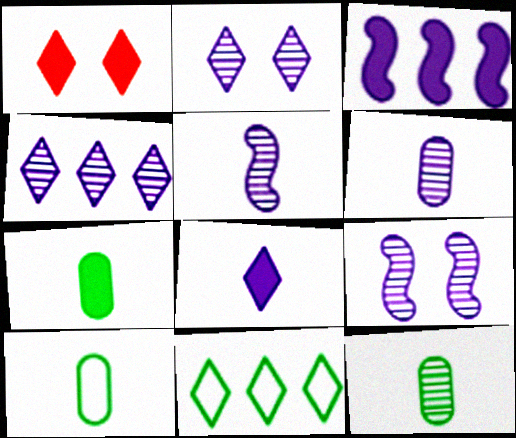[[1, 3, 7], 
[4, 6, 9], 
[7, 10, 12]]